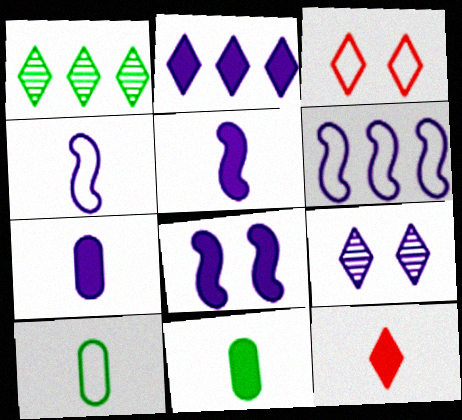[[2, 7, 8], 
[3, 6, 10], 
[5, 11, 12], 
[6, 7, 9]]